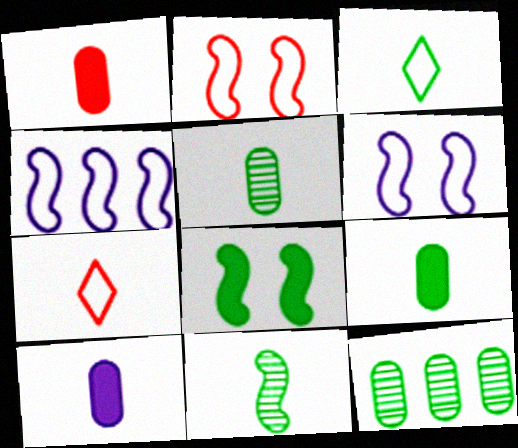[[1, 9, 10], 
[3, 8, 12], 
[3, 9, 11], 
[7, 10, 11]]